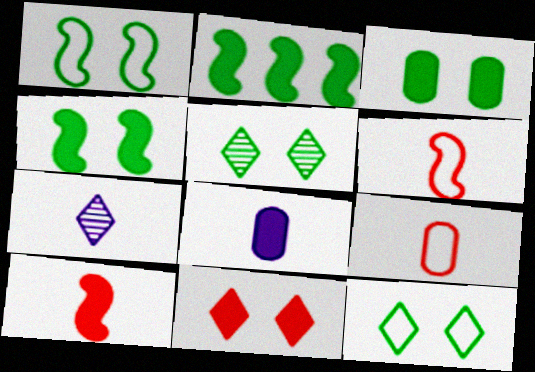[[1, 3, 5], 
[2, 8, 11]]